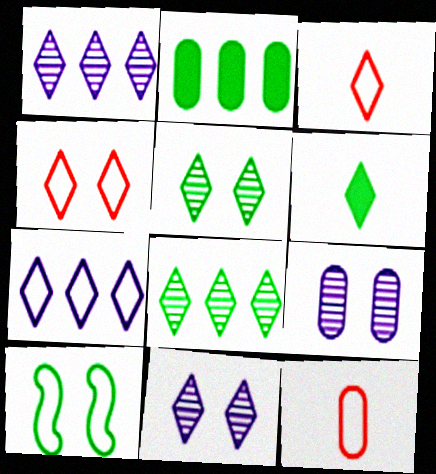[[1, 4, 6], 
[2, 9, 12], 
[7, 10, 12]]